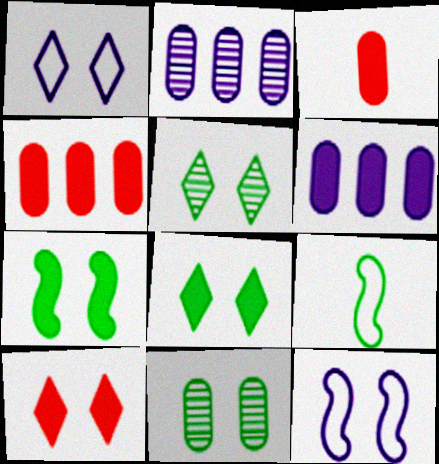[[1, 5, 10], 
[2, 9, 10], 
[10, 11, 12]]